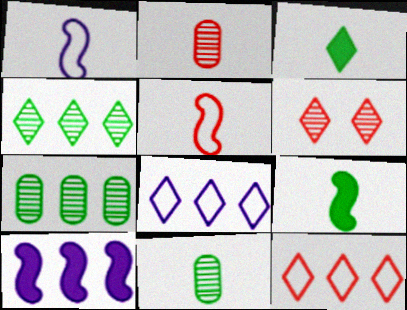[[1, 2, 3], 
[3, 6, 8], 
[7, 10, 12]]